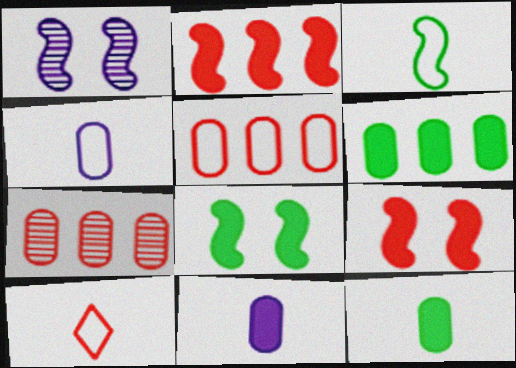[[1, 2, 3], 
[1, 6, 10], 
[3, 4, 10], 
[7, 9, 10]]